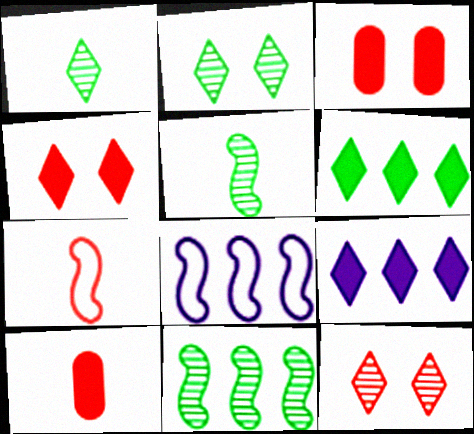[[1, 3, 8], 
[2, 8, 10]]